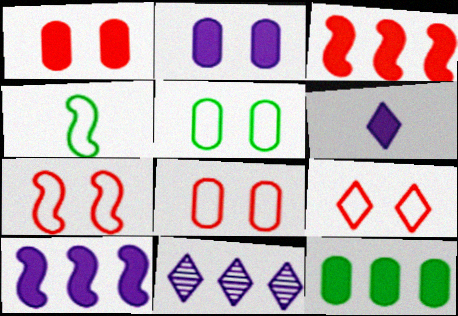[[1, 4, 11], 
[2, 6, 10], 
[7, 8, 9]]